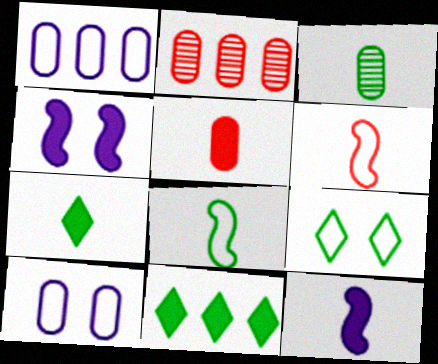[[1, 6, 9], 
[2, 9, 12], 
[3, 7, 8], 
[4, 5, 11], 
[5, 7, 12]]